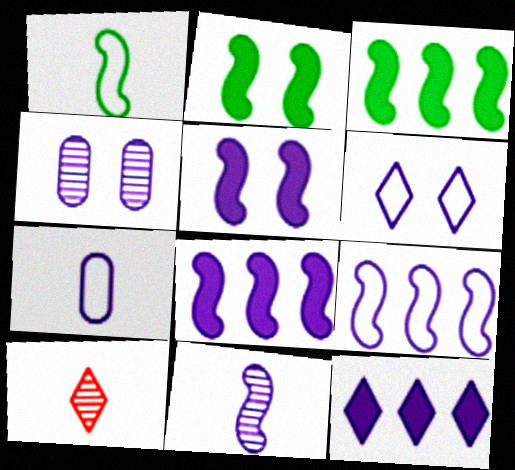[[4, 5, 6], 
[5, 9, 11], 
[6, 7, 9]]